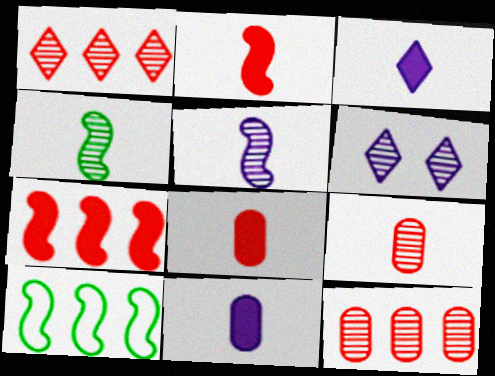[[4, 6, 12], 
[6, 8, 10]]